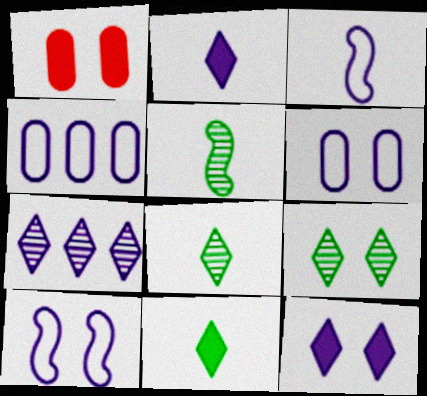[[1, 9, 10]]